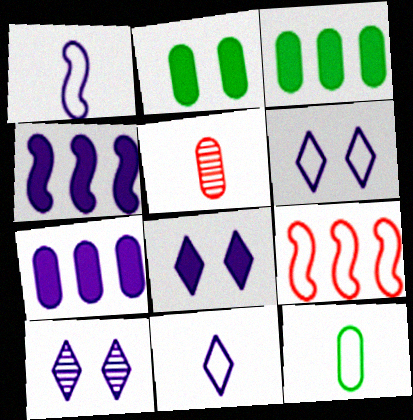[[1, 7, 10], 
[6, 8, 10], 
[6, 9, 12]]